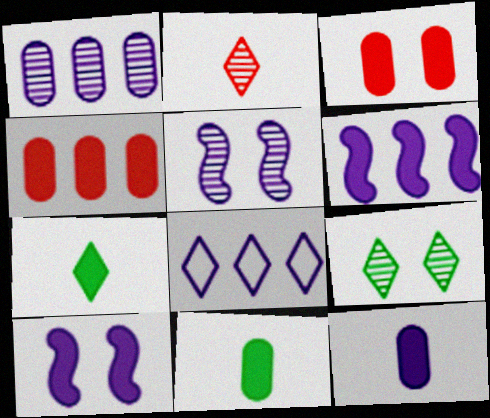[[1, 6, 8], 
[3, 6, 7], 
[4, 7, 10], 
[5, 8, 12]]